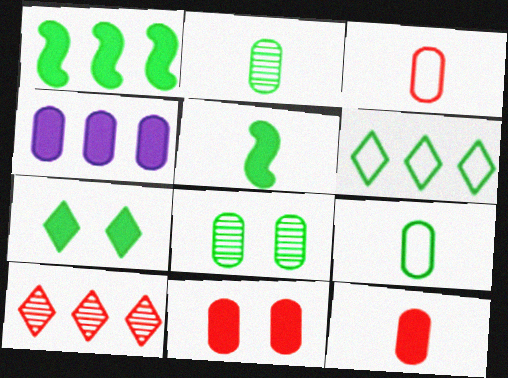[[3, 4, 8], 
[5, 6, 8]]